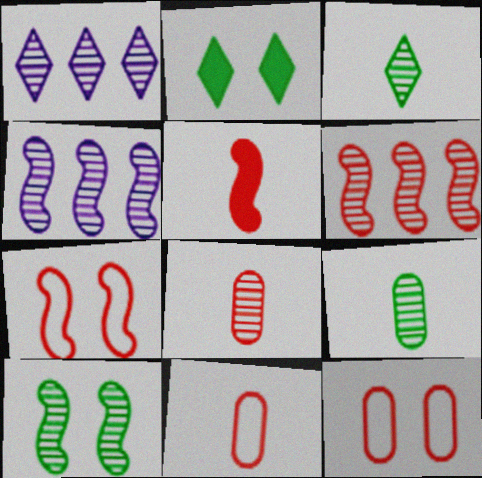[[1, 8, 10], 
[2, 4, 11], 
[5, 6, 7]]